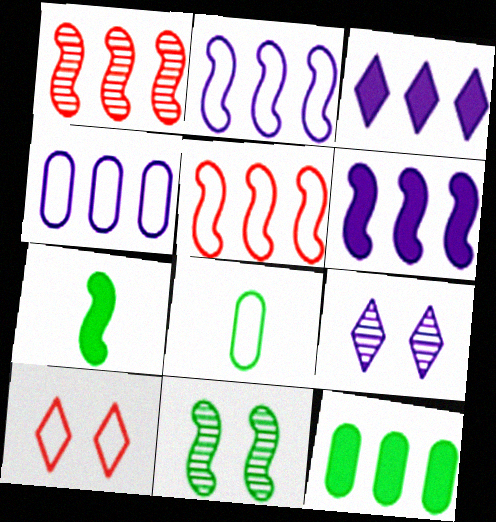[[2, 8, 10]]